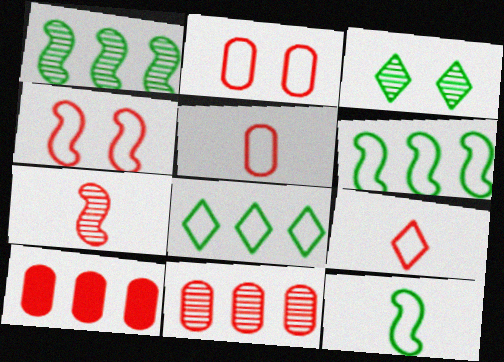[]